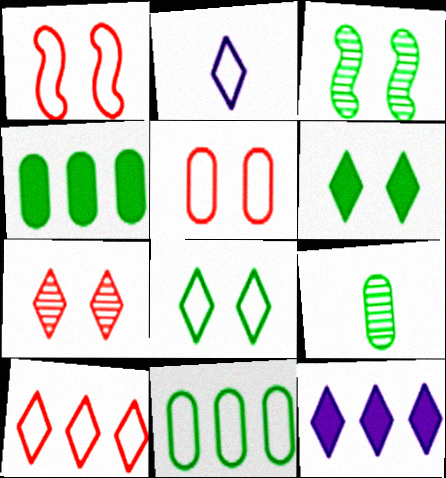[[1, 2, 11], 
[1, 9, 12], 
[2, 8, 10]]